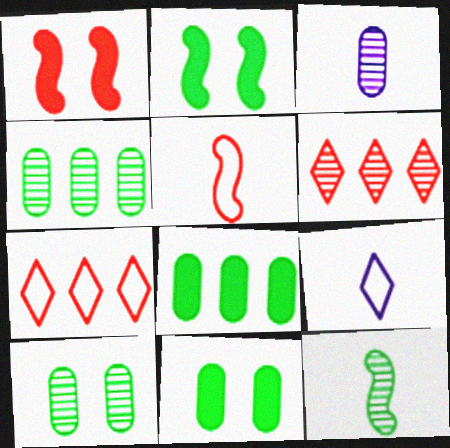[[1, 4, 9], 
[2, 3, 7]]